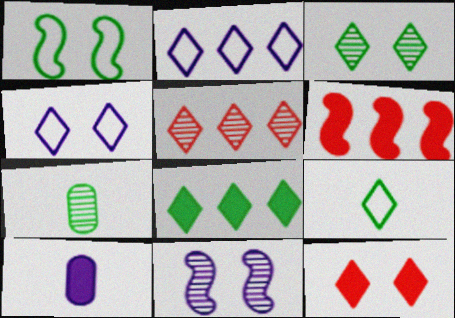[[1, 5, 10], 
[1, 7, 8], 
[2, 5, 8], 
[2, 10, 11], 
[3, 4, 12], 
[3, 8, 9], 
[4, 6, 7], 
[5, 7, 11]]